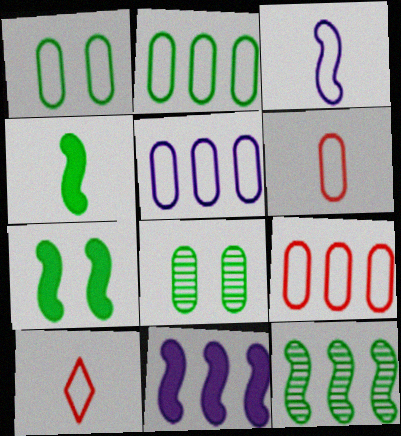[[1, 5, 6], 
[2, 5, 9], 
[8, 10, 11]]